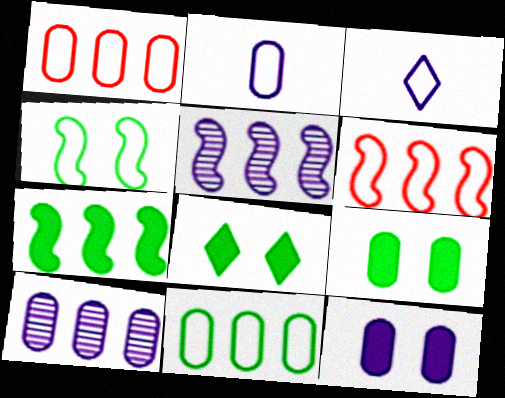[[1, 3, 4], 
[2, 10, 12], 
[3, 5, 12], 
[5, 6, 7]]